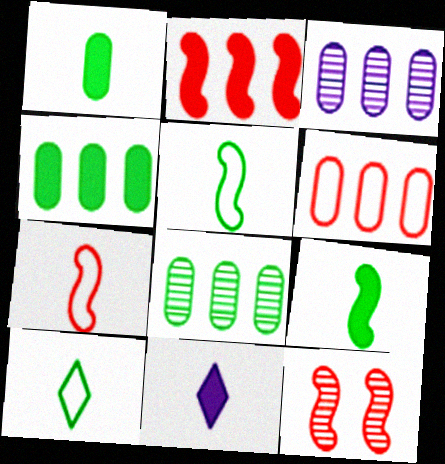[[2, 7, 12], 
[3, 4, 6]]